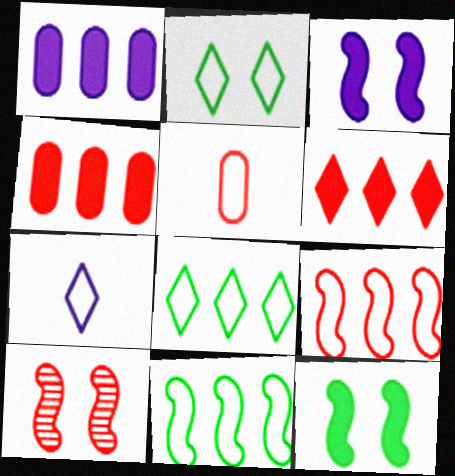[[5, 6, 10]]